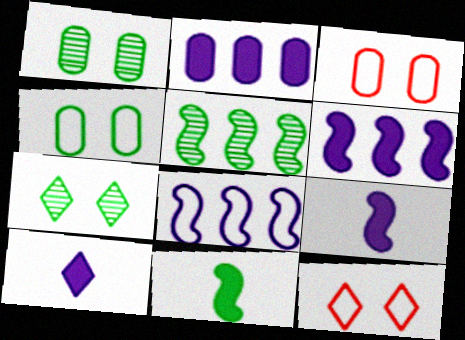[[3, 5, 10]]